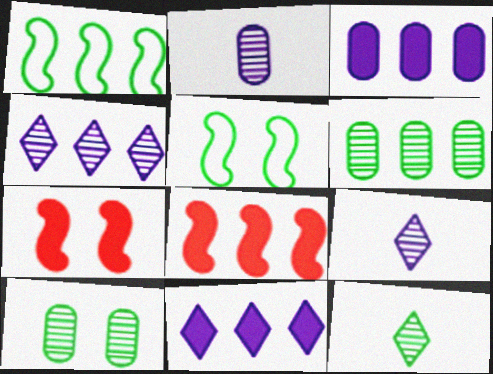[]